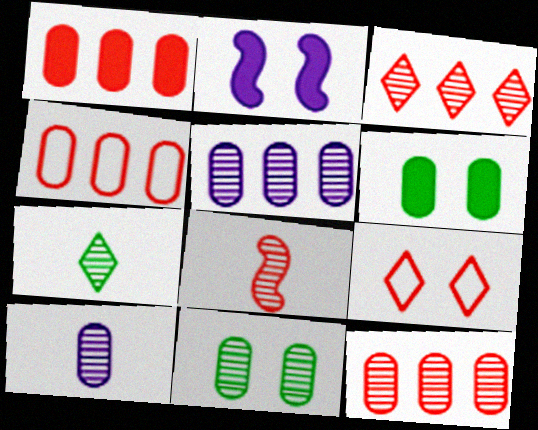[[1, 4, 12], 
[1, 8, 9], 
[2, 4, 7], 
[2, 9, 11], 
[4, 6, 10], 
[7, 8, 10], 
[10, 11, 12]]